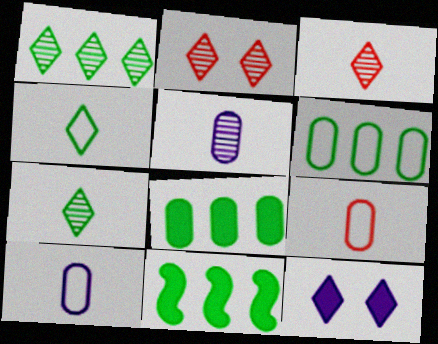[[1, 6, 11], 
[2, 10, 11]]